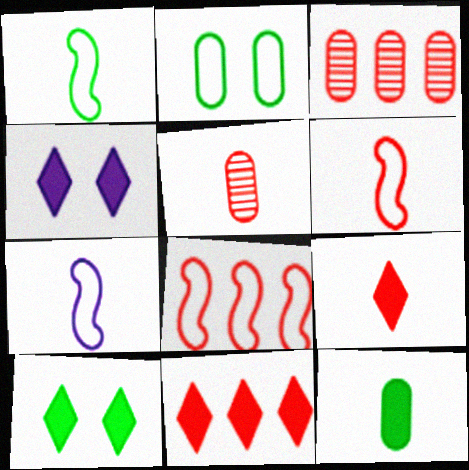[[1, 3, 4], 
[1, 6, 7], 
[3, 7, 10], 
[3, 8, 11], 
[5, 6, 9]]